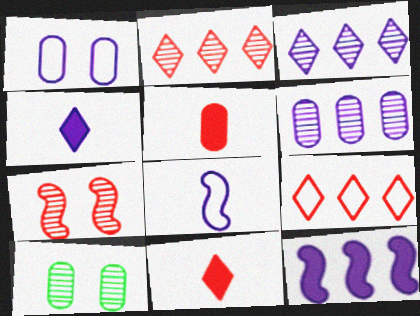[[5, 7, 9]]